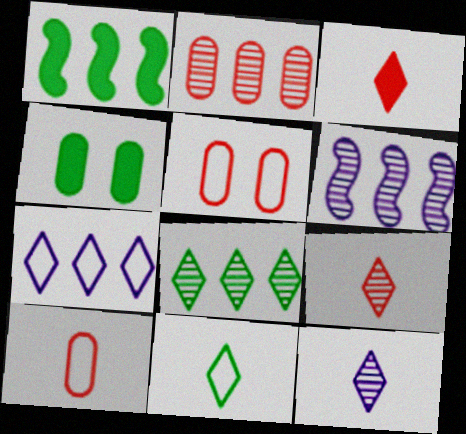[[1, 2, 7], 
[1, 5, 12], 
[2, 6, 8], 
[3, 11, 12]]